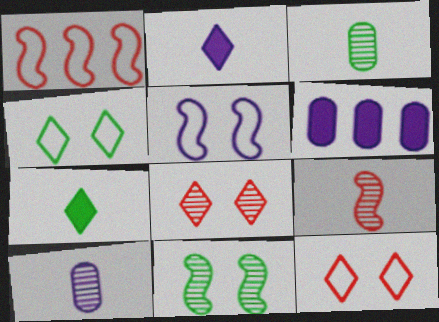[[4, 6, 9]]